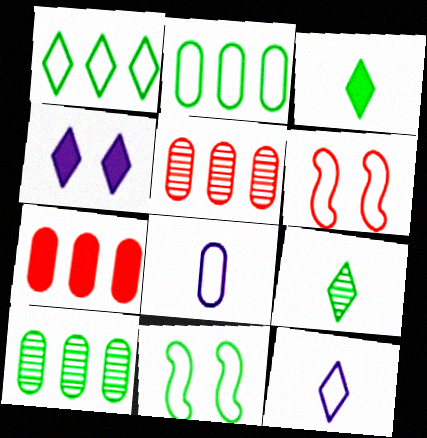[[1, 6, 8], 
[2, 6, 12], 
[3, 10, 11]]